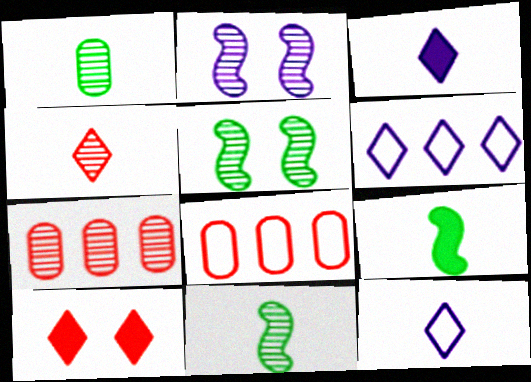[[3, 5, 8]]